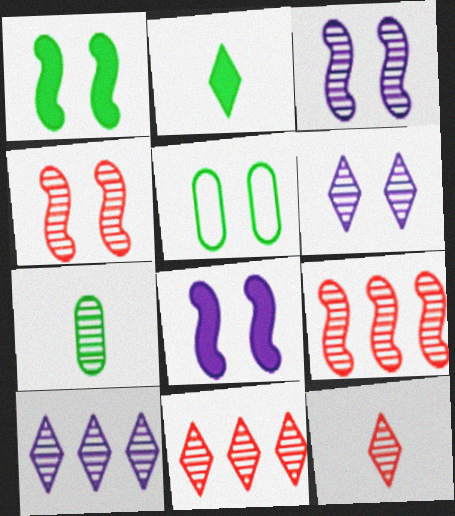[[3, 7, 11], 
[4, 7, 10], 
[6, 7, 9]]